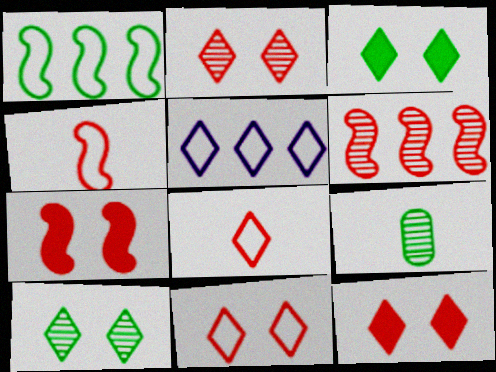[[1, 3, 9], 
[2, 11, 12], 
[4, 6, 7], 
[5, 7, 9]]